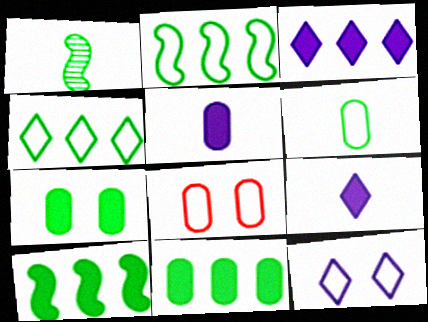[[1, 3, 8], 
[1, 4, 7]]